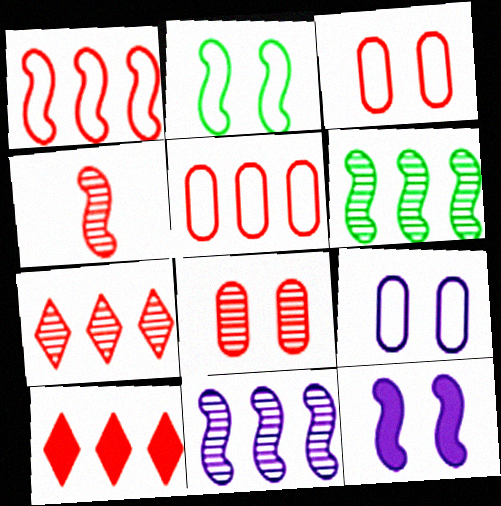[[3, 4, 10], 
[4, 7, 8]]